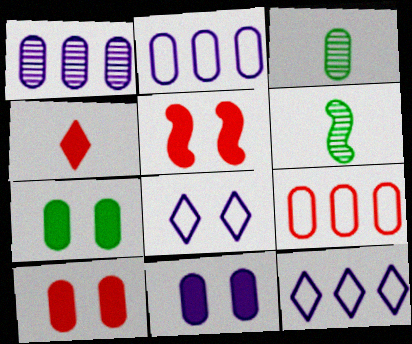[[2, 3, 10], 
[3, 5, 12], 
[3, 9, 11], 
[6, 10, 12], 
[7, 10, 11]]